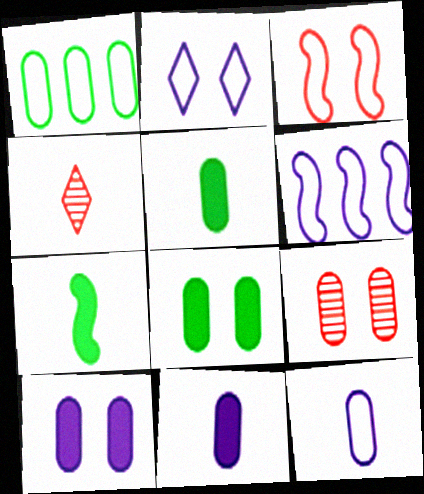[[1, 9, 11], 
[2, 6, 12], 
[4, 6, 8], 
[4, 7, 12]]